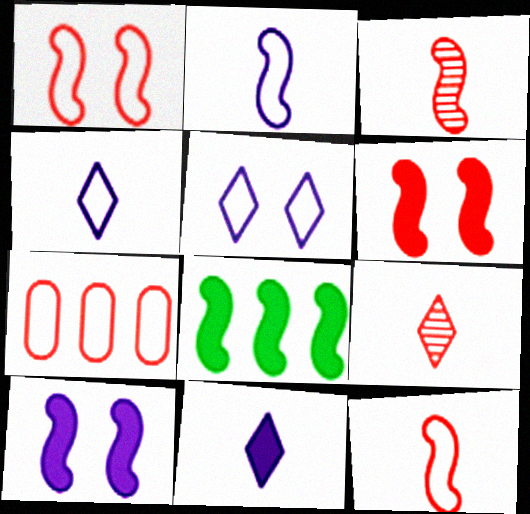[[6, 7, 9]]